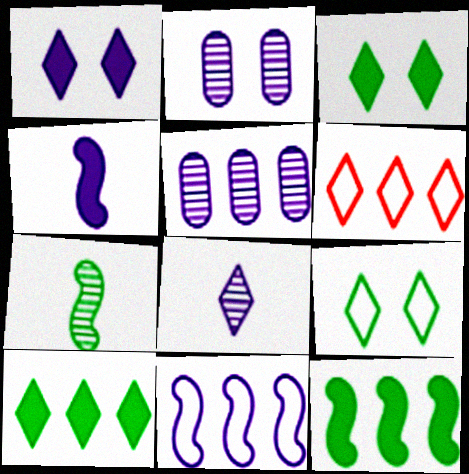[[3, 6, 8], 
[5, 6, 12]]